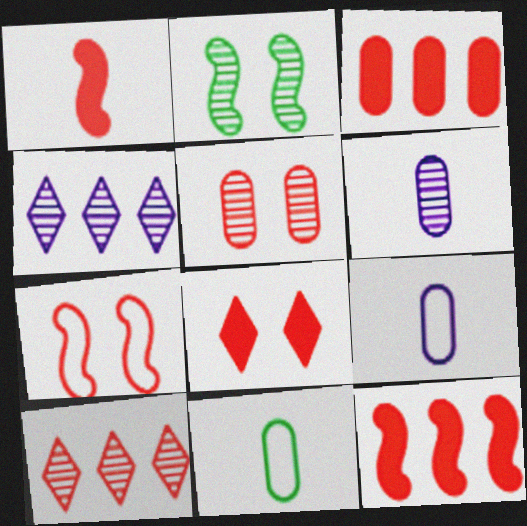[[1, 3, 8], 
[2, 6, 10], 
[5, 7, 8]]